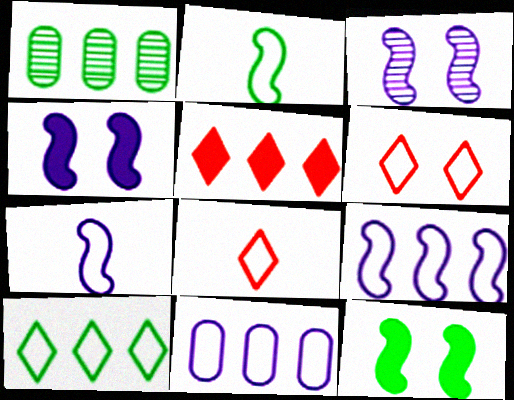[[1, 4, 8], 
[1, 5, 9], 
[2, 6, 11]]